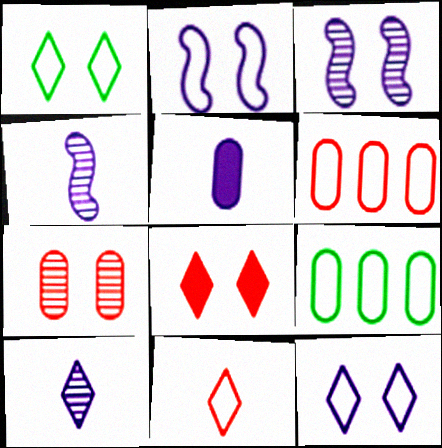[[2, 9, 11], 
[4, 8, 9], 
[5, 7, 9]]